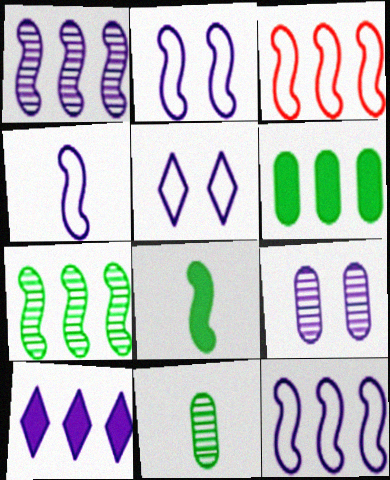[[2, 4, 12], 
[4, 9, 10]]